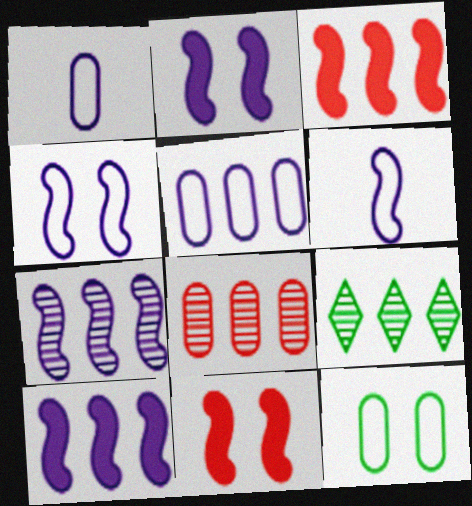[[1, 9, 11], 
[2, 6, 7], 
[3, 5, 9], 
[7, 8, 9]]